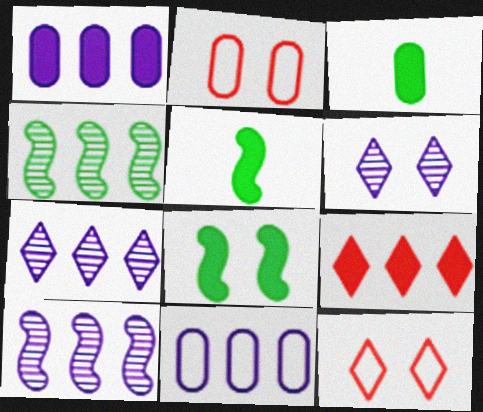[[2, 5, 7], 
[2, 6, 8], 
[3, 10, 12], 
[4, 9, 11]]